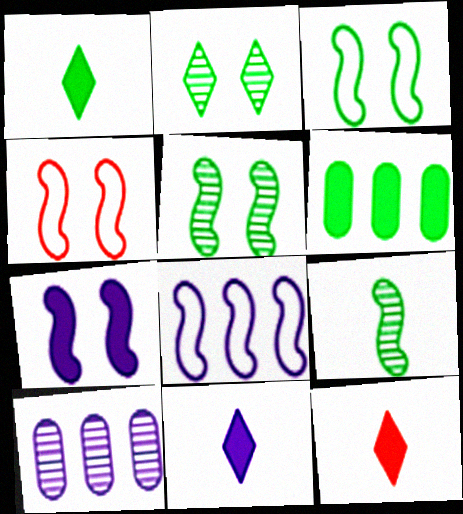[[1, 4, 10], 
[1, 11, 12], 
[3, 10, 12], 
[4, 5, 7], 
[6, 7, 12]]